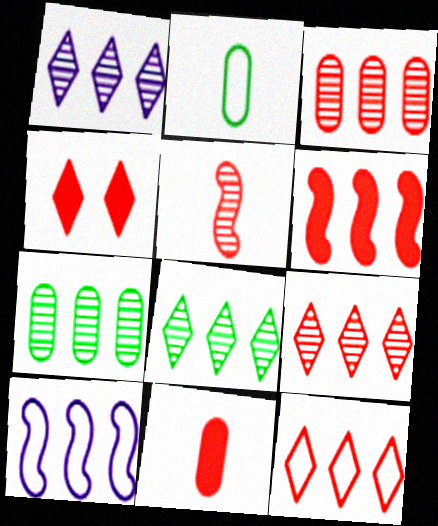[[1, 8, 9], 
[3, 6, 12], 
[4, 6, 11]]